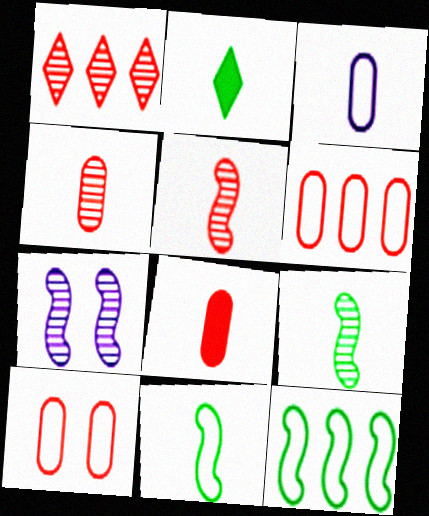[[2, 3, 5], 
[2, 6, 7]]